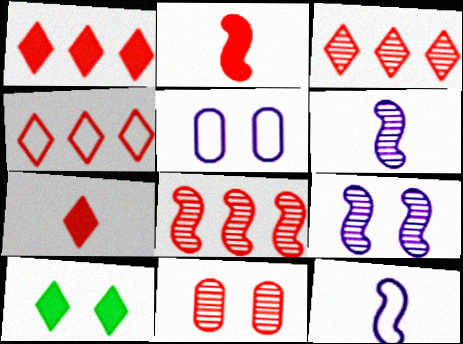[[1, 3, 4], 
[2, 4, 11]]